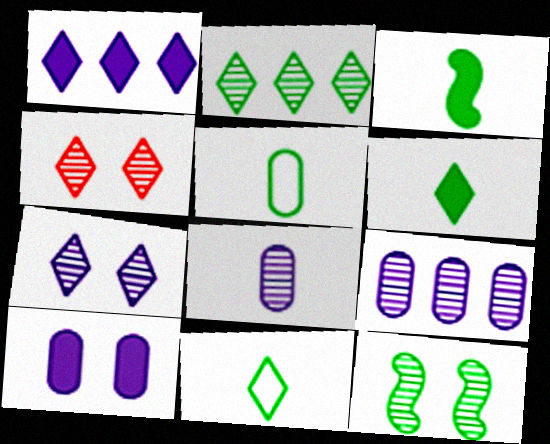[[1, 4, 11]]